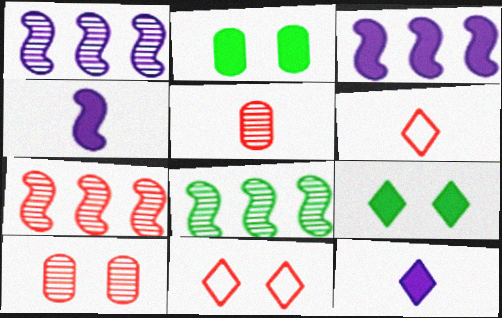[[1, 2, 6], 
[1, 7, 8]]